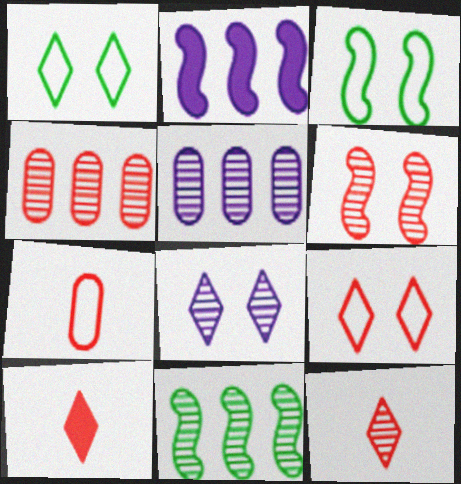[[3, 5, 10], 
[4, 6, 12]]